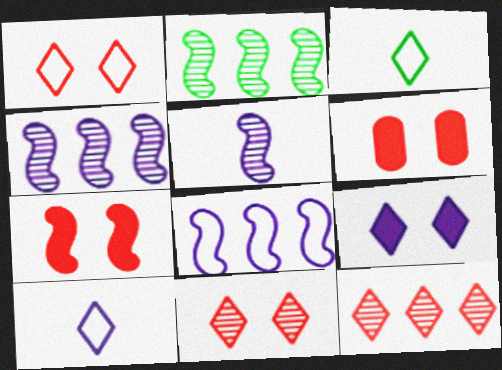[[2, 6, 10], 
[3, 4, 6], 
[3, 9, 12]]